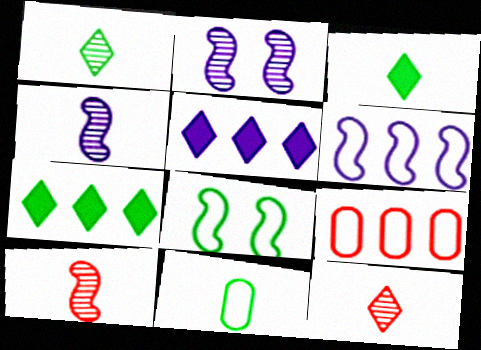[[2, 3, 9]]